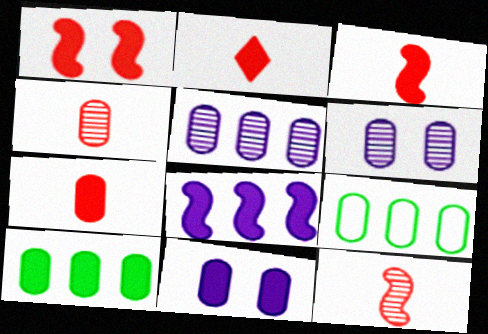[[2, 3, 7], 
[4, 9, 11], 
[6, 7, 9], 
[7, 10, 11]]